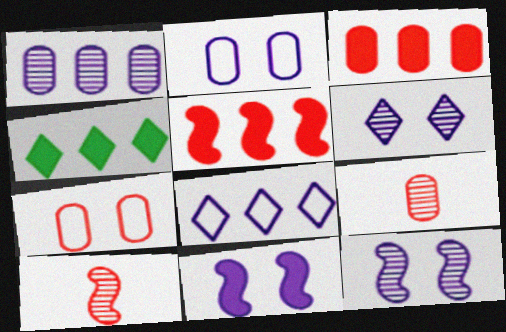[[2, 4, 10], 
[2, 6, 11], 
[3, 7, 9]]